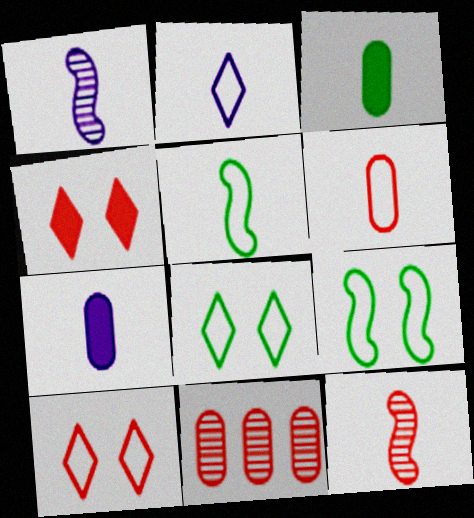[[1, 2, 7], 
[2, 3, 12], 
[2, 5, 6]]